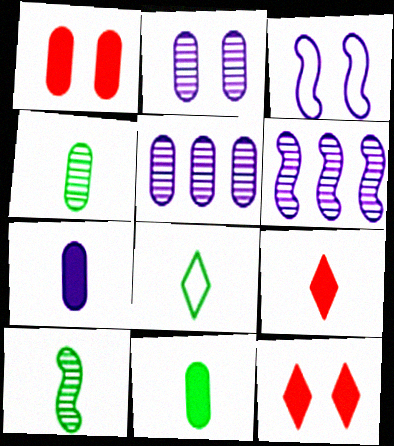[[1, 6, 8], 
[8, 10, 11]]